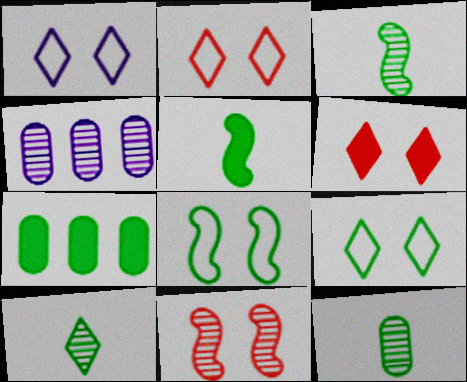[[1, 2, 9], 
[2, 4, 5], 
[3, 7, 9], 
[3, 10, 12], 
[4, 10, 11], 
[7, 8, 10]]